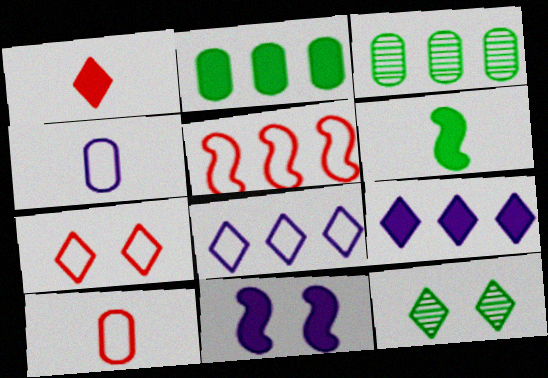[[1, 2, 11], 
[1, 8, 12], 
[3, 5, 9], 
[5, 7, 10]]